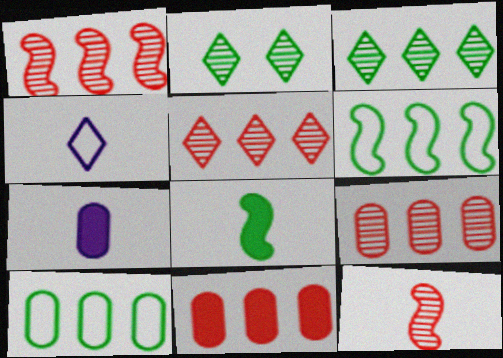[[1, 5, 9], 
[2, 8, 10]]